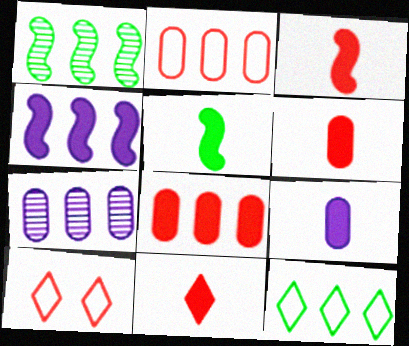[[1, 9, 10], 
[3, 6, 11], 
[5, 7, 10], 
[5, 9, 11]]